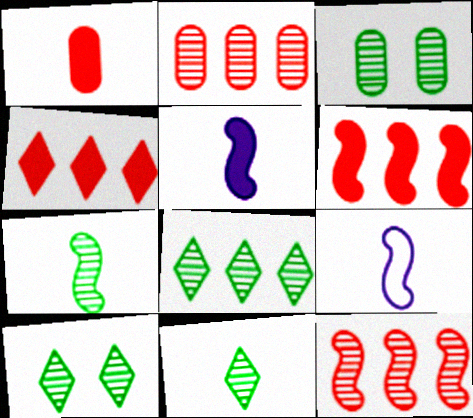[[1, 9, 11], 
[3, 4, 9], 
[3, 7, 8], 
[8, 10, 11]]